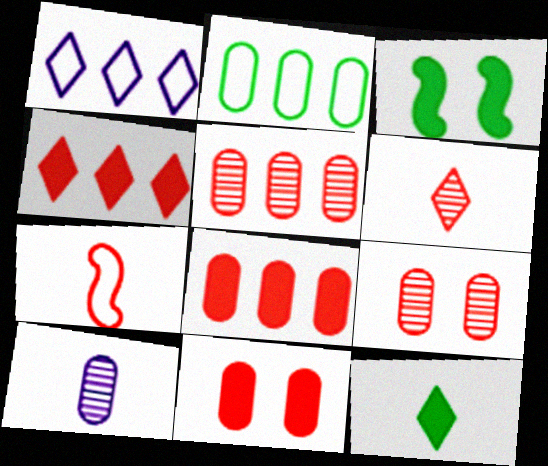[[2, 10, 11], 
[4, 7, 9], 
[7, 10, 12]]